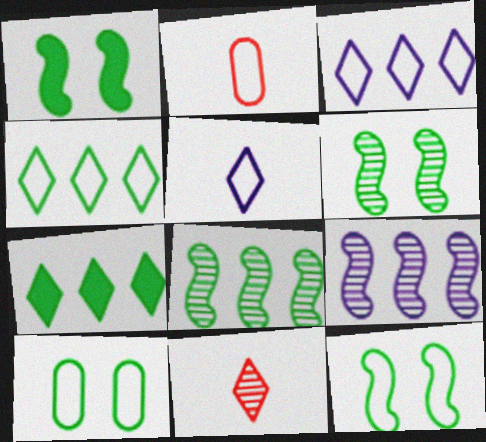[[1, 6, 12], 
[2, 3, 12]]